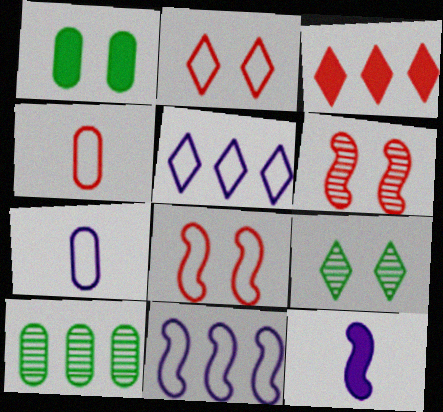[[1, 3, 12], 
[2, 10, 12], 
[3, 4, 6], 
[3, 10, 11]]